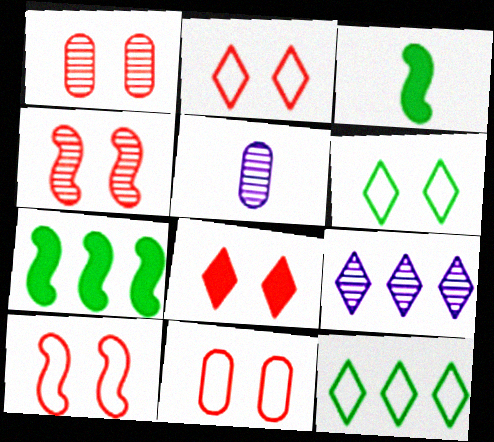[[1, 8, 10], 
[2, 5, 7], 
[2, 10, 11], 
[3, 9, 11], 
[4, 8, 11]]